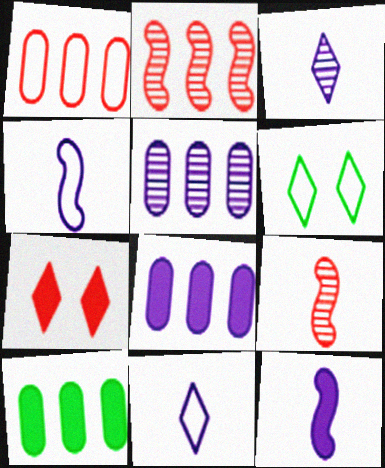[[1, 4, 6], 
[1, 5, 10], 
[1, 7, 9], 
[6, 8, 9], 
[7, 10, 12]]